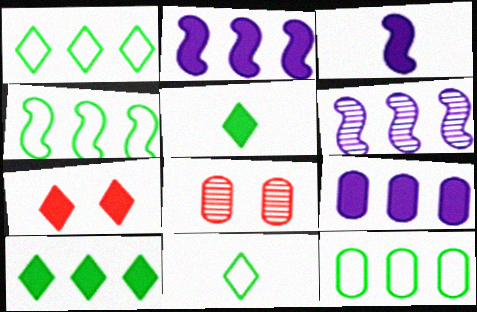[[1, 3, 8], 
[1, 4, 12], 
[2, 8, 11]]